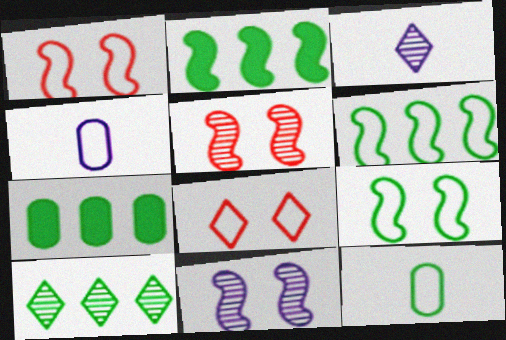[[1, 3, 7], 
[4, 6, 8], 
[6, 7, 10]]